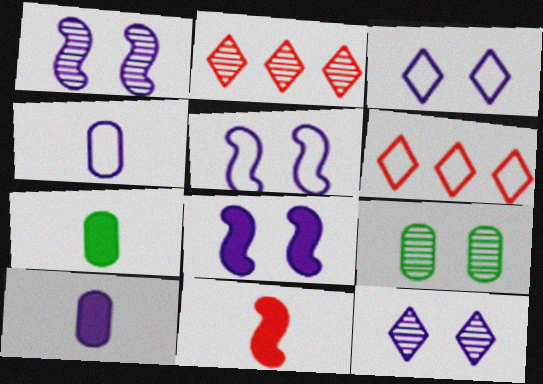[[1, 5, 8], 
[1, 6, 7], 
[2, 5, 7]]